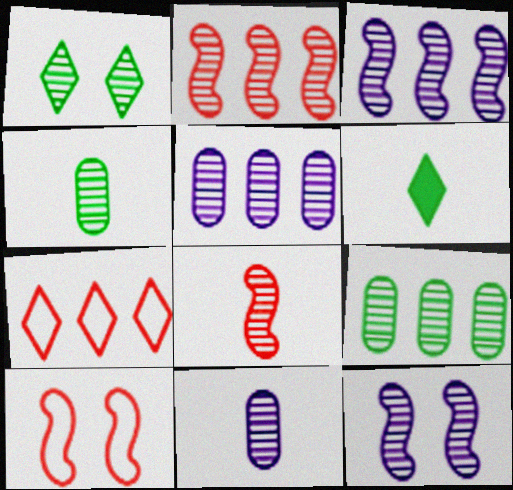[[1, 2, 11], 
[1, 5, 8], 
[5, 6, 10]]